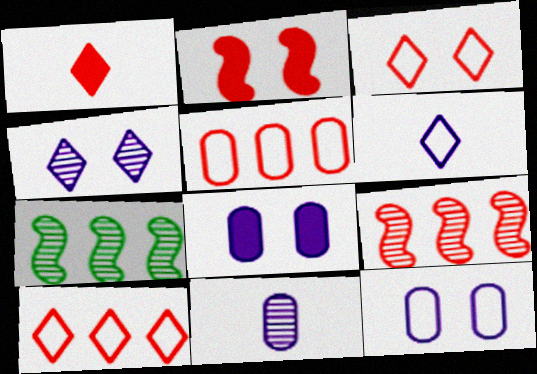[[1, 7, 12]]